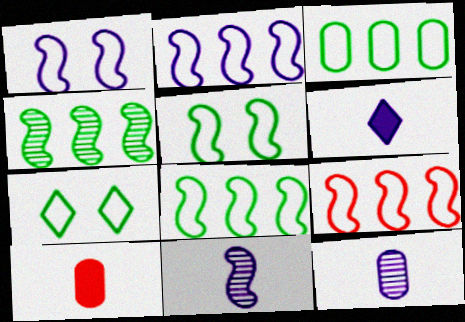[[2, 8, 9]]